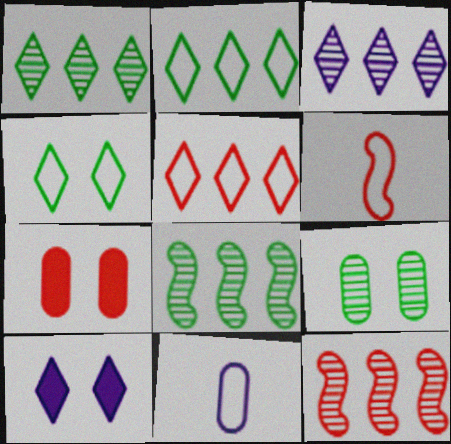[]